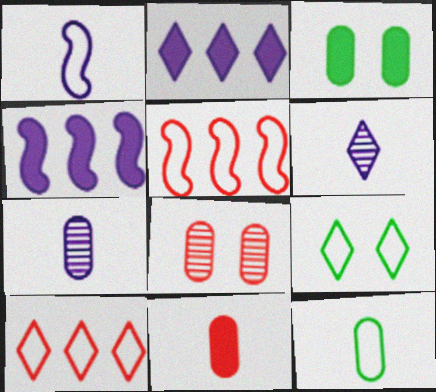[[3, 5, 6], 
[7, 11, 12]]